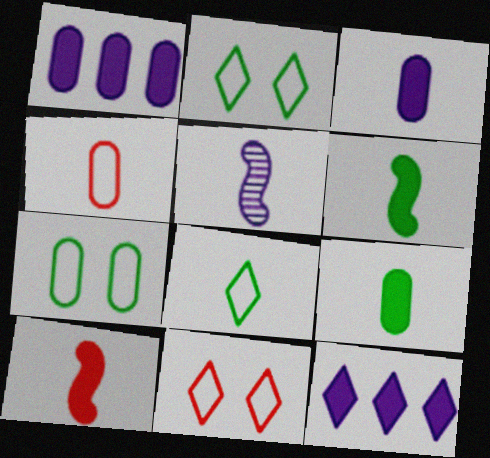[]